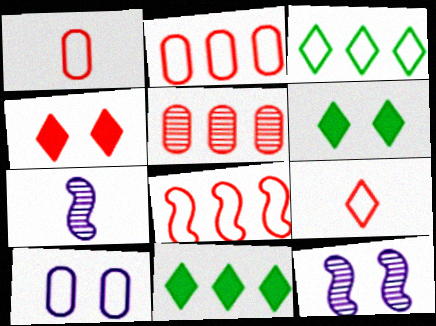[[1, 11, 12], 
[2, 6, 7]]